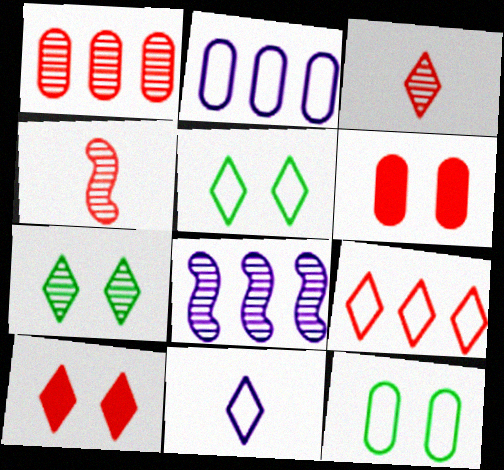[[3, 9, 10], 
[4, 6, 9], 
[5, 9, 11]]